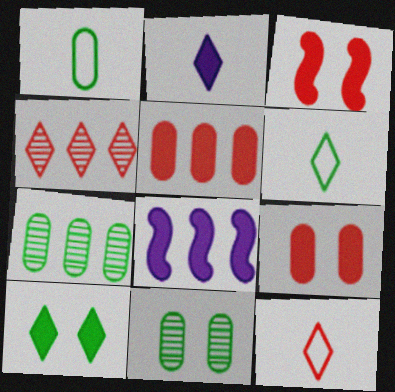[[8, 11, 12]]